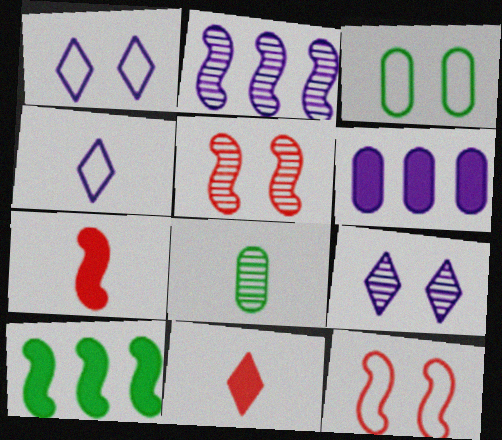[[1, 3, 12], 
[2, 3, 11], 
[4, 7, 8]]